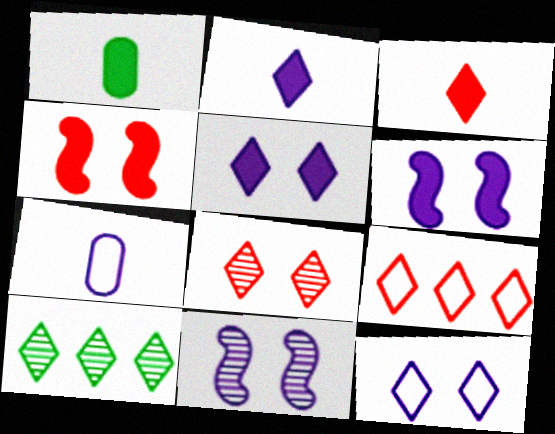[[1, 9, 11], 
[3, 8, 9], 
[3, 10, 12], 
[4, 7, 10]]